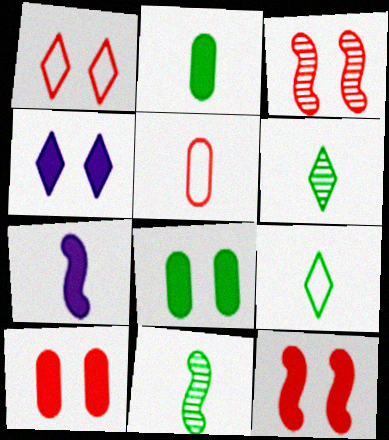[[1, 3, 10], 
[2, 9, 11], 
[4, 8, 12], 
[5, 6, 7]]